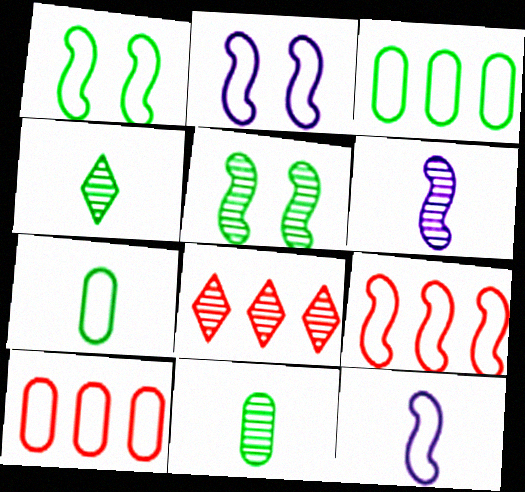[[1, 9, 12]]